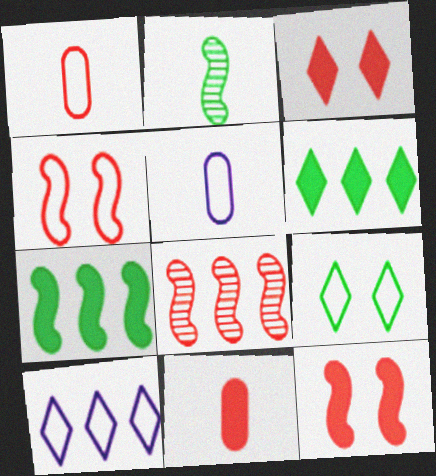[[1, 3, 8]]